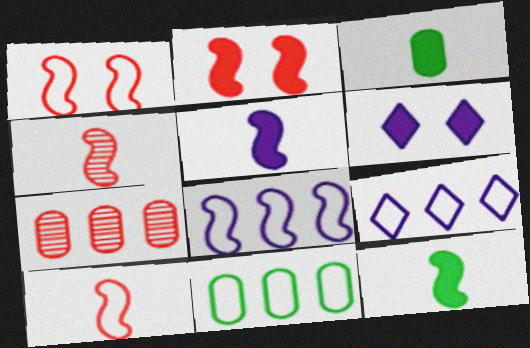[[4, 6, 11]]